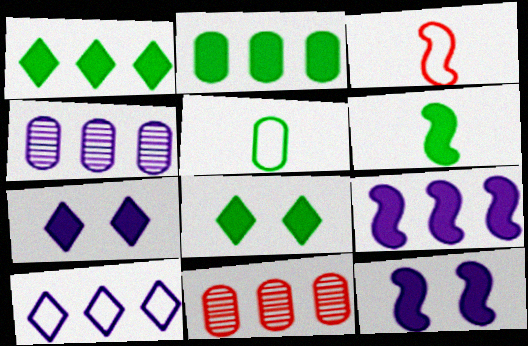[[2, 6, 8], 
[3, 4, 8], 
[4, 9, 10]]